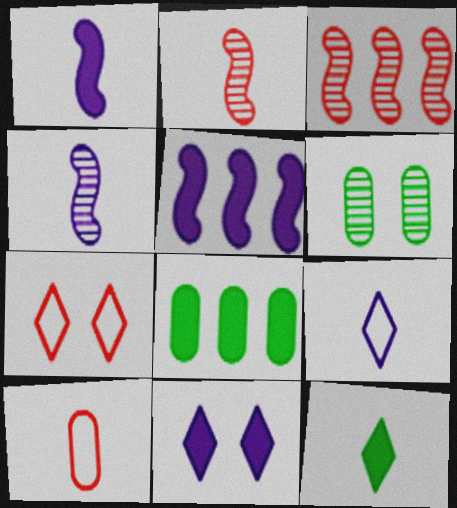[[4, 7, 8], 
[4, 10, 12]]